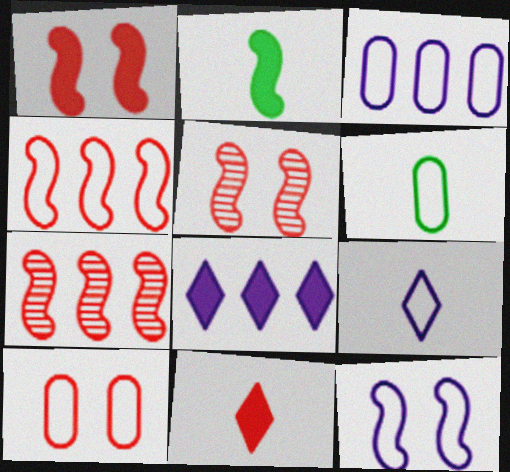[[2, 7, 12], 
[3, 6, 10], 
[3, 9, 12], 
[5, 6, 8], 
[7, 10, 11]]